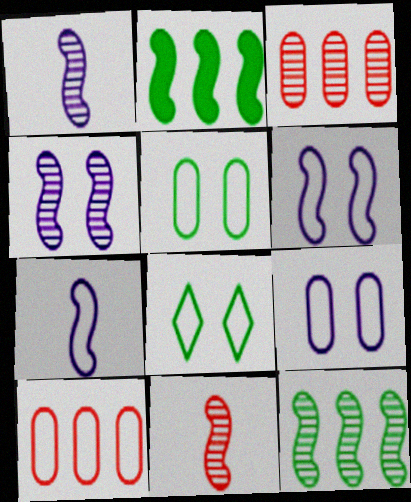[[2, 6, 11], 
[4, 11, 12], 
[7, 8, 10]]